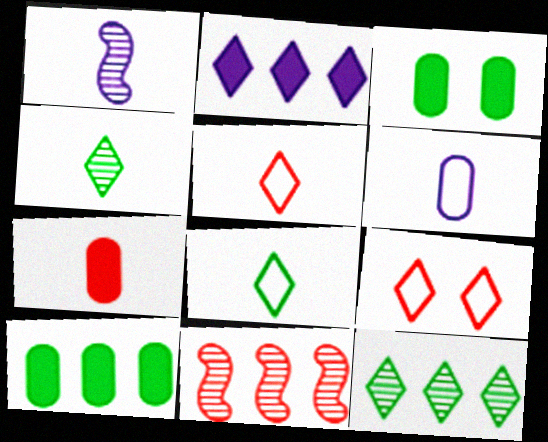[[1, 7, 8], 
[1, 9, 10], 
[2, 4, 9], 
[7, 9, 11]]